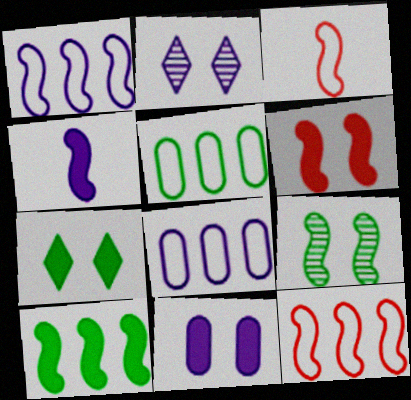[[2, 4, 8], 
[4, 6, 10], 
[4, 9, 12], 
[6, 7, 11]]